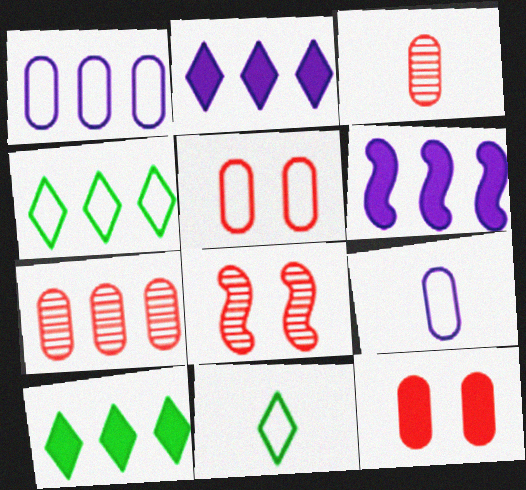[[4, 6, 7], 
[8, 9, 10]]